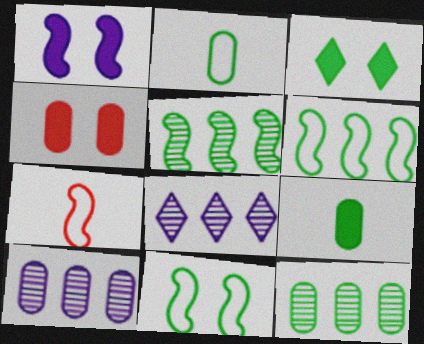[[1, 3, 4], 
[1, 5, 7], 
[2, 3, 5], 
[2, 4, 10], 
[3, 7, 10]]